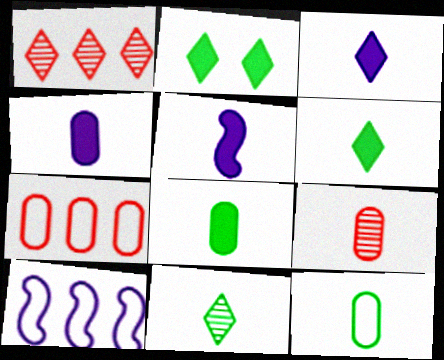[[2, 9, 10], 
[3, 4, 5], 
[4, 9, 12]]